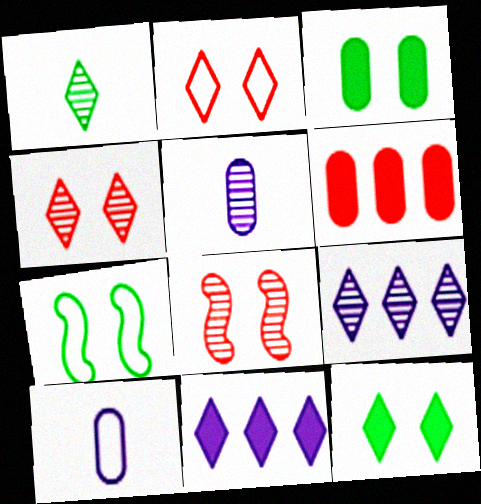[[1, 2, 11], 
[1, 4, 9]]